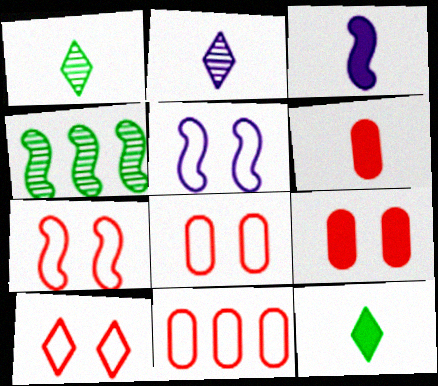[[3, 4, 7], 
[3, 6, 12], 
[7, 8, 10]]